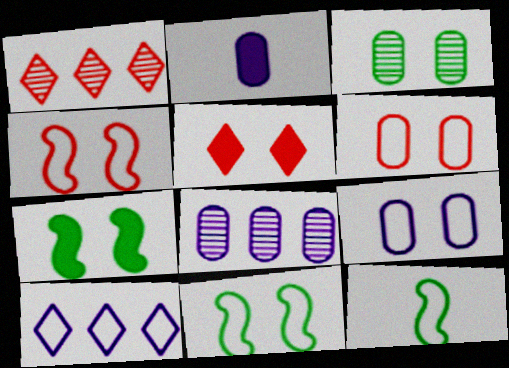[[1, 2, 11], 
[2, 8, 9], 
[5, 8, 12], 
[6, 10, 12]]